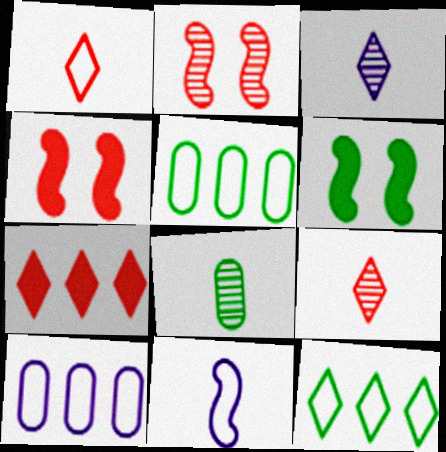[[3, 4, 5], 
[6, 8, 12], 
[6, 9, 10]]